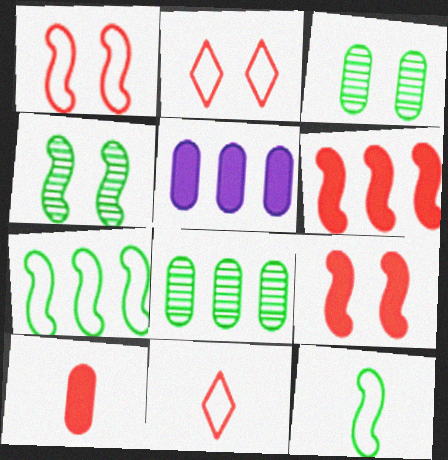[[4, 5, 11]]